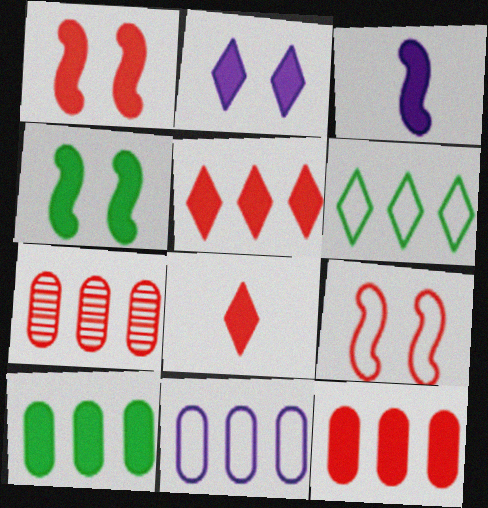[[1, 8, 12], 
[7, 8, 9], 
[7, 10, 11]]